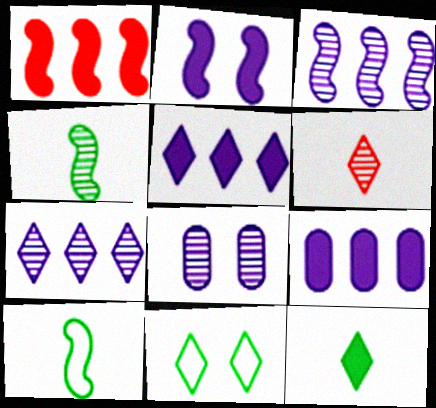[[5, 6, 11]]